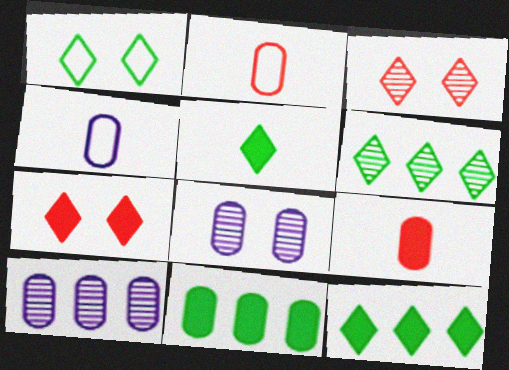[[1, 5, 6], 
[2, 8, 11]]